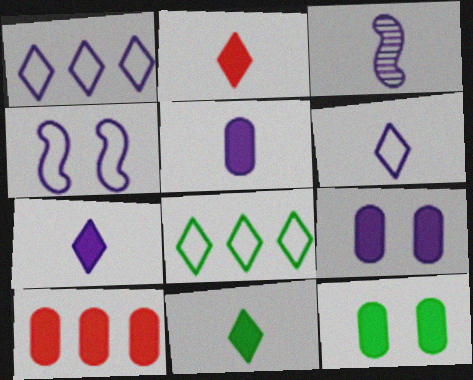[[1, 3, 9], 
[2, 7, 11], 
[3, 5, 6], 
[5, 10, 12]]